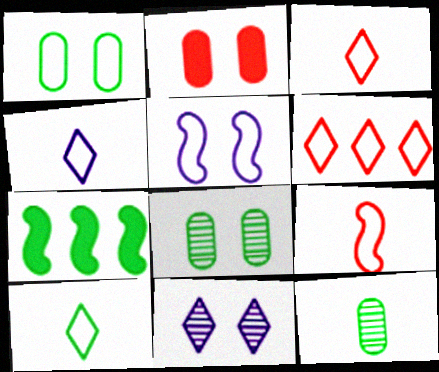[[3, 4, 10], 
[7, 8, 10]]